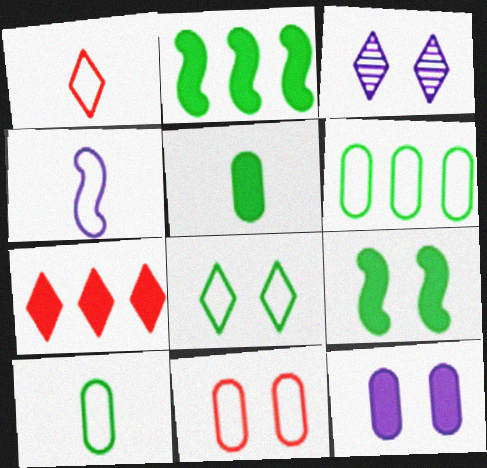[[1, 4, 10], 
[3, 9, 11]]